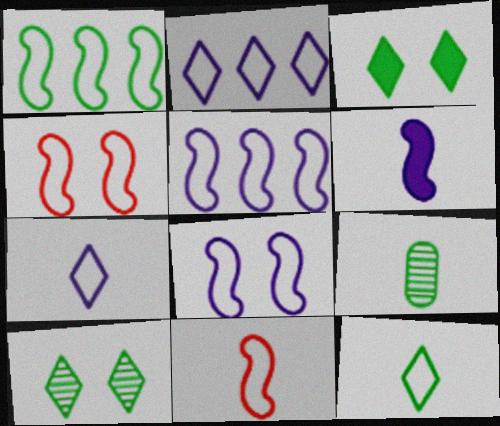[[1, 3, 9], 
[1, 8, 11]]